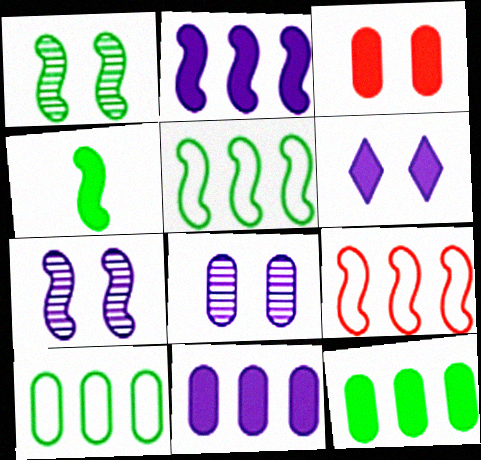[[1, 4, 5], 
[4, 7, 9]]